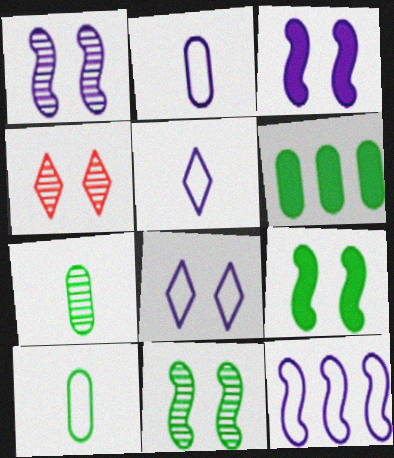[[2, 8, 12]]